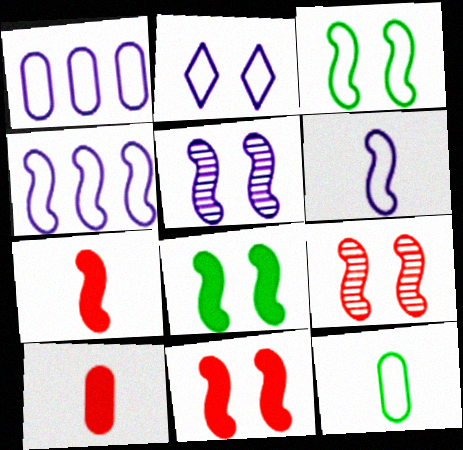[[1, 2, 6], 
[3, 5, 11]]